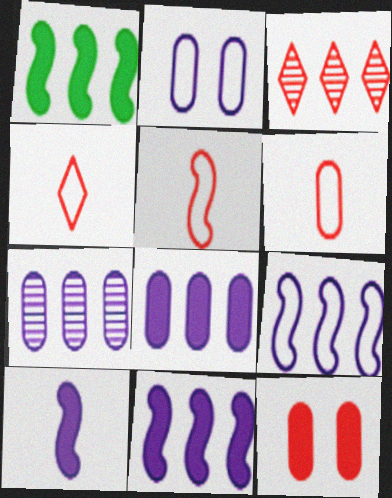[[3, 5, 12], 
[4, 5, 6]]